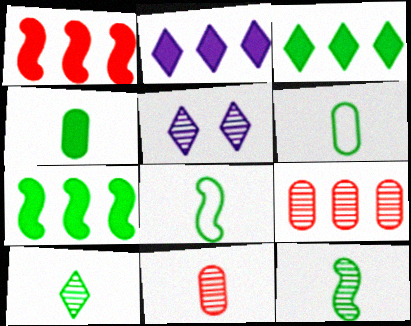[[1, 5, 6], 
[4, 8, 10], 
[5, 9, 12]]